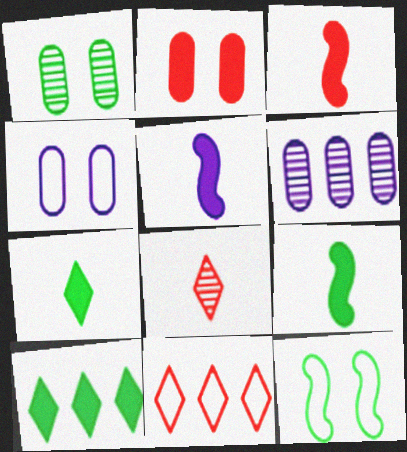[[1, 2, 4], 
[1, 5, 11], 
[2, 5, 10], 
[3, 5, 9]]